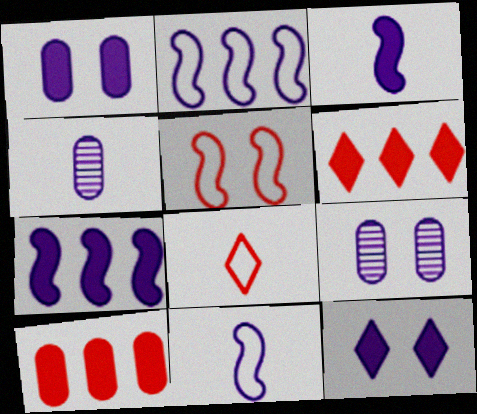[[2, 4, 12]]